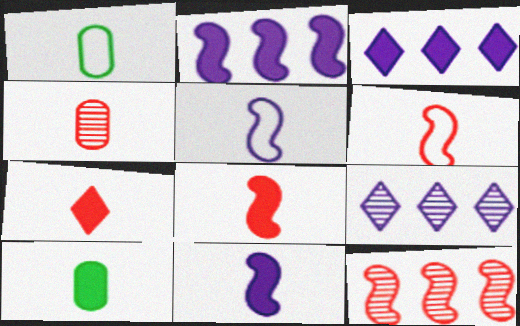[[4, 6, 7], 
[7, 10, 11]]